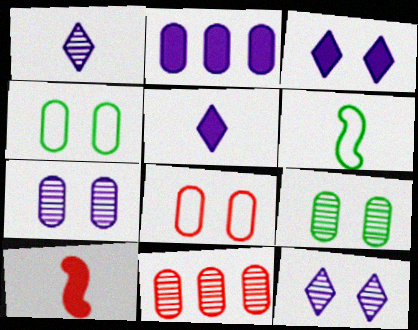[[3, 6, 11]]